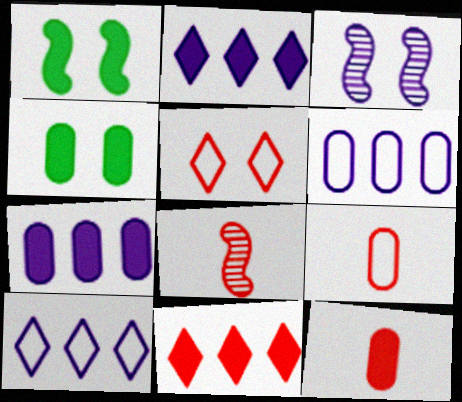[[1, 2, 12], 
[3, 4, 5], 
[4, 7, 12], 
[4, 8, 10]]